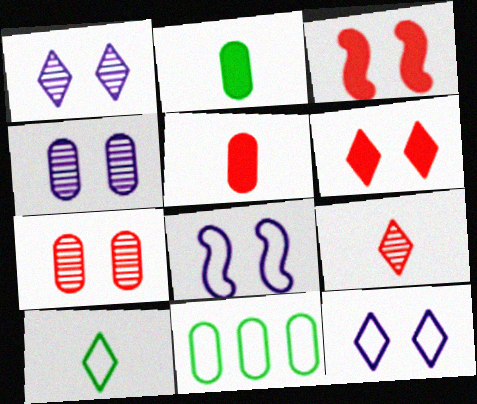[[4, 5, 11]]